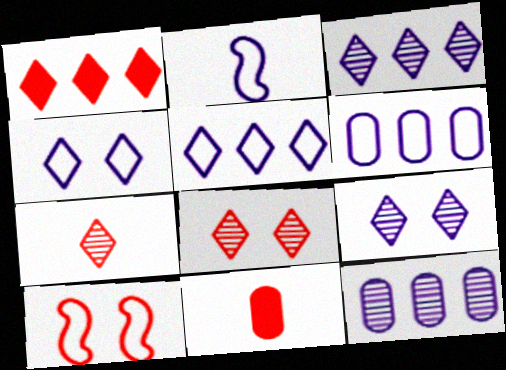[[2, 4, 6]]